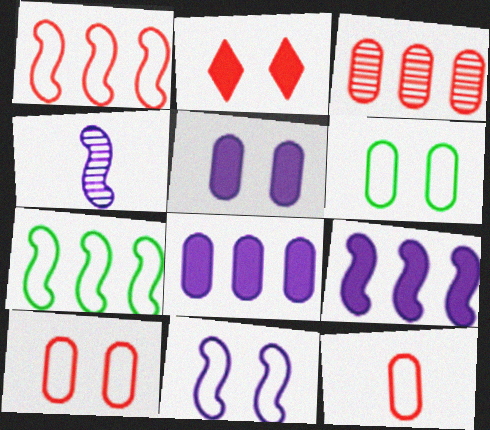[[4, 9, 11]]